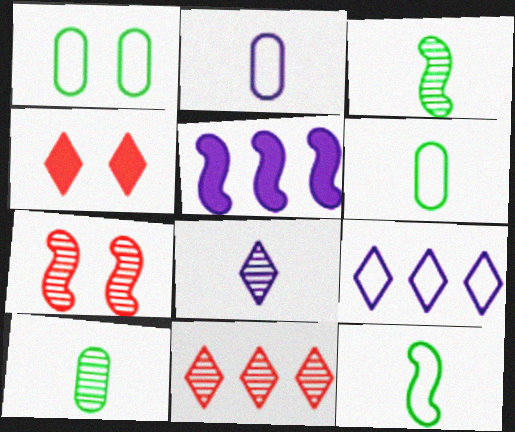[[5, 7, 12]]